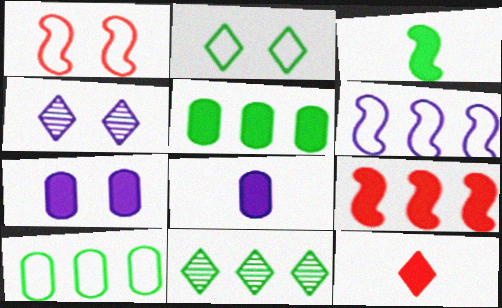[[1, 8, 11], 
[3, 8, 12], 
[4, 6, 8]]